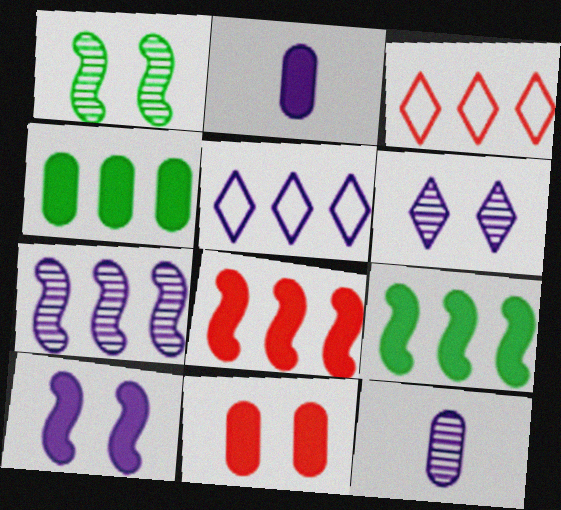[[1, 2, 3], 
[2, 4, 11], 
[3, 4, 7], 
[5, 10, 12], 
[6, 7, 12]]